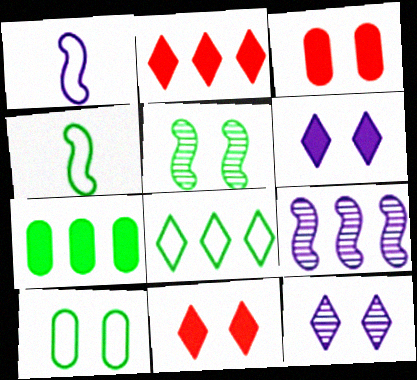[[4, 8, 10]]